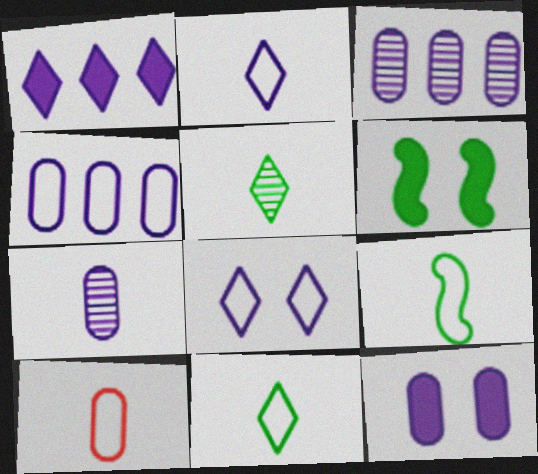[[2, 9, 10], 
[4, 7, 12]]